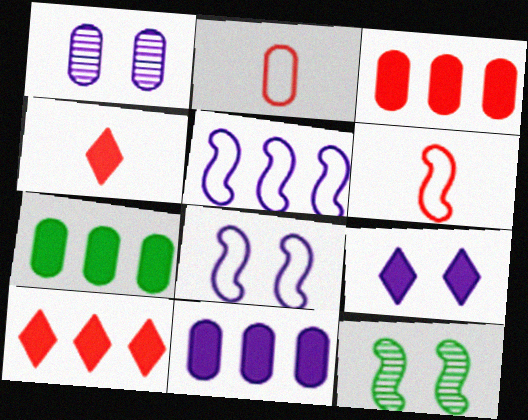[[1, 2, 7], 
[1, 8, 9], 
[3, 7, 11]]